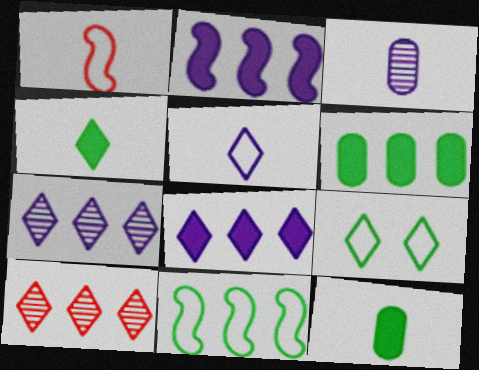[[1, 3, 4]]